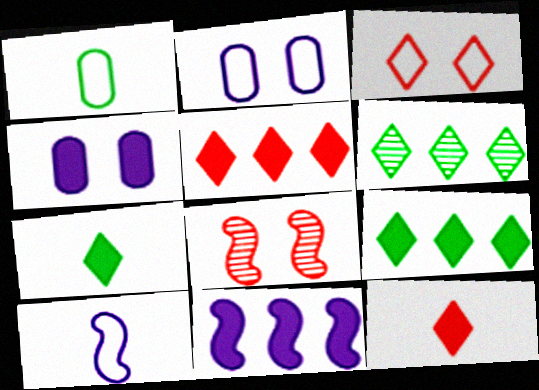[]